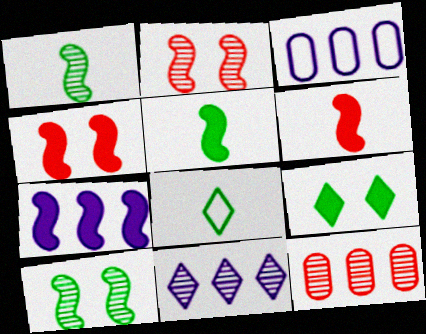[[3, 7, 11], 
[4, 5, 7]]